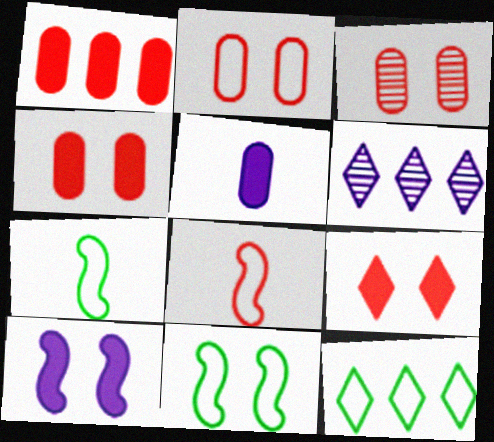[[2, 3, 4], 
[4, 6, 7]]